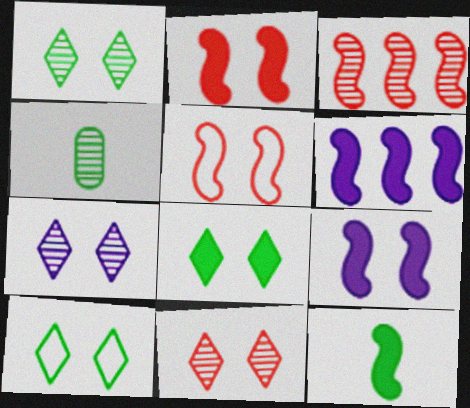[[1, 7, 11], 
[1, 8, 10], 
[2, 6, 12], 
[3, 4, 7]]